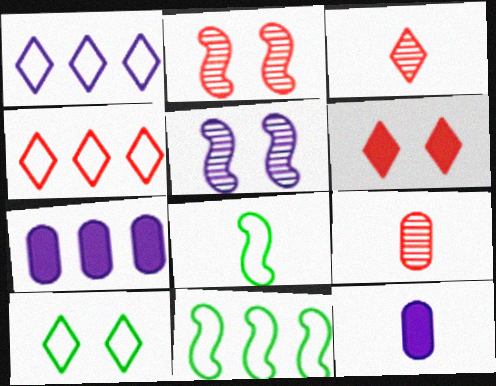[[1, 5, 12], 
[3, 4, 6], 
[3, 8, 12]]